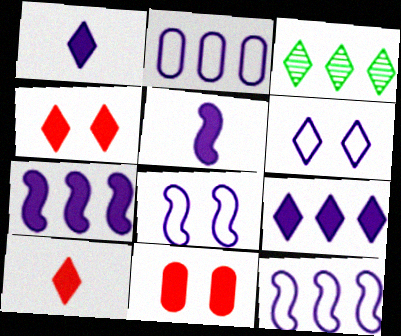[[3, 6, 10]]